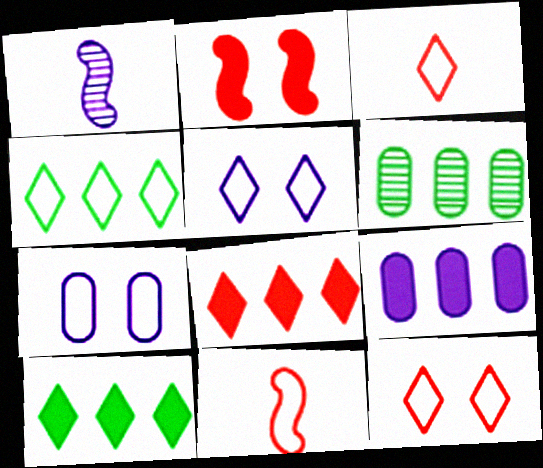[[1, 5, 9], 
[3, 4, 5], 
[4, 7, 11]]